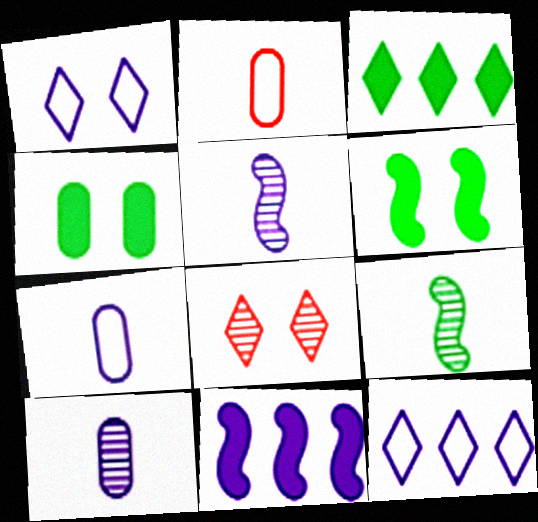[[1, 10, 11]]